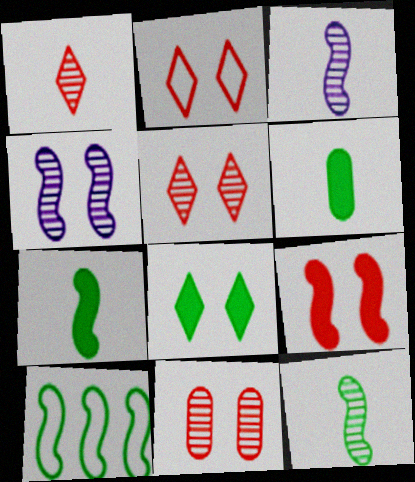[[2, 9, 11], 
[3, 9, 10]]